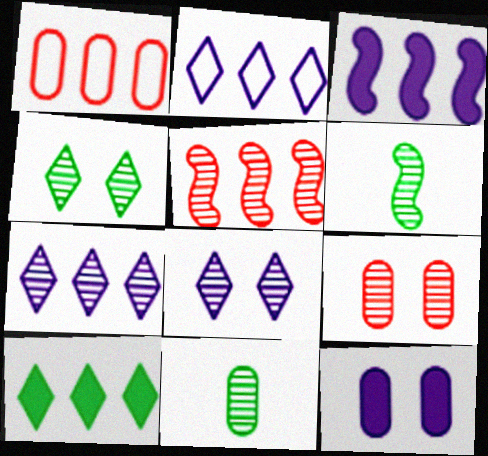[[1, 11, 12], 
[5, 8, 11], 
[6, 7, 9]]